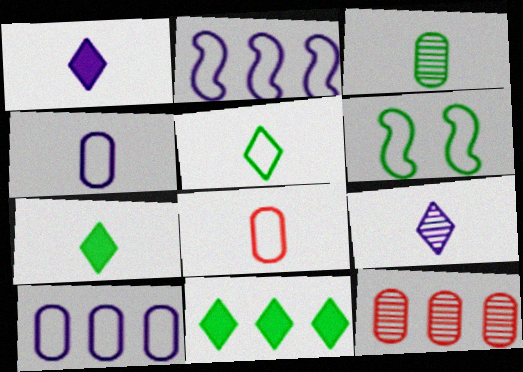[[1, 6, 12], 
[2, 11, 12], 
[3, 6, 11]]